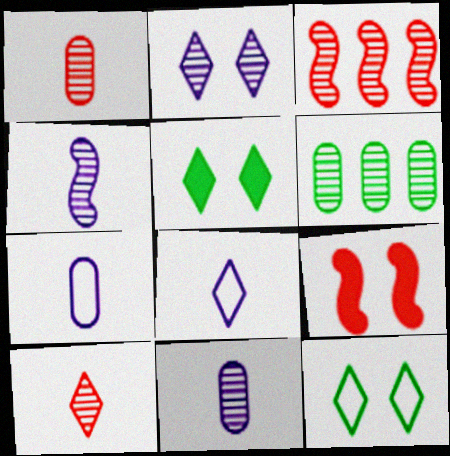[[3, 5, 7], 
[6, 8, 9]]